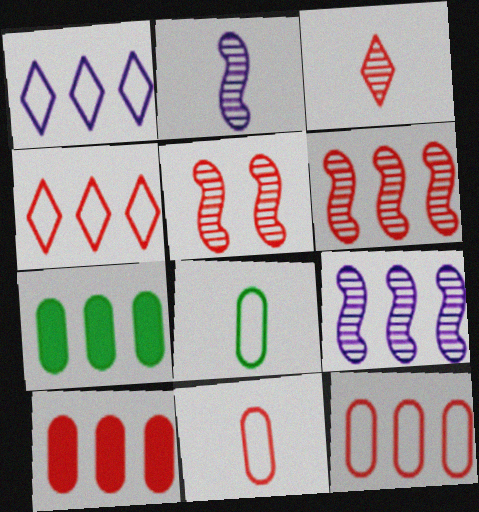[[1, 6, 7], 
[4, 6, 10], 
[4, 7, 9]]